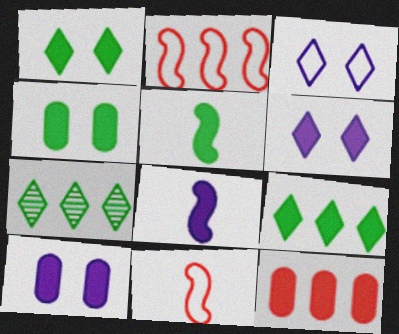[[1, 8, 12], 
[4, 5, 9], 
[5, 6, 12], 
[7, 10, 11]]